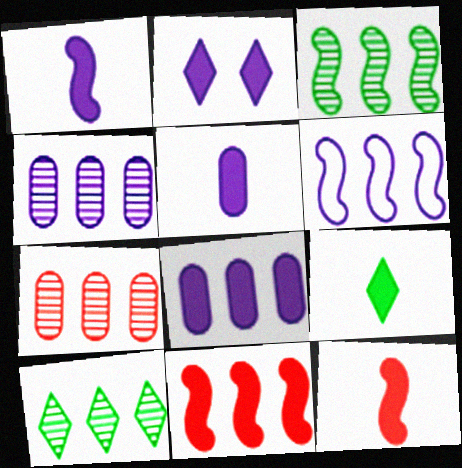[[1, 2, 8], 
[3, 6, 11], 
[5, 9, 12]]